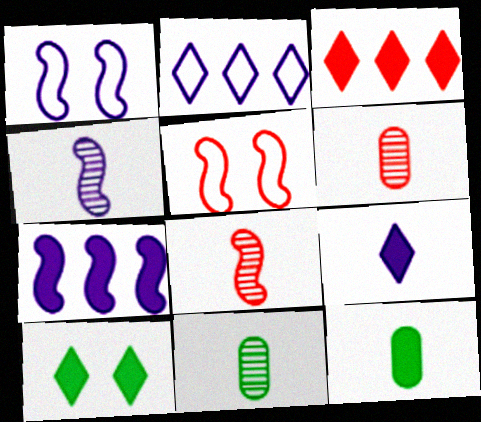[[1, 3, 11], 
[1, 4, 7], 
[3, 5, 6], 
[3, 9, 10]]